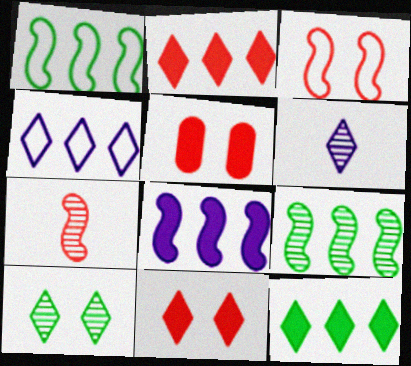[[1, 5, 6]]